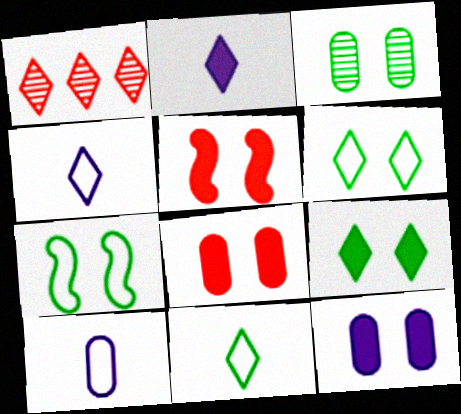[[1, 2, 6], 
[1, 4, 9], 
[3, 7, 9], 
[5, 9, 12]]